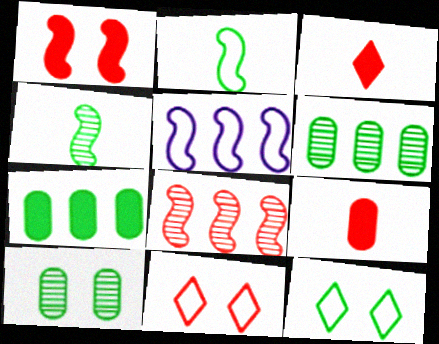[[1, 4, 5], 
[3, 5, 10], 
[4, 7, 12], 
[8, 9, 11]]